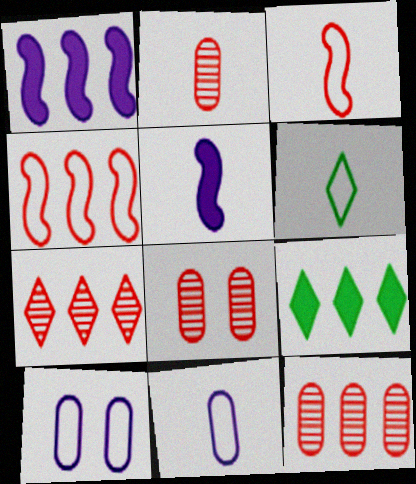[[1, 6, 8], 
[2, 5, 6], 
[2, 8, 12], 
[3, 6, 11], 
[4, 6, 10]]